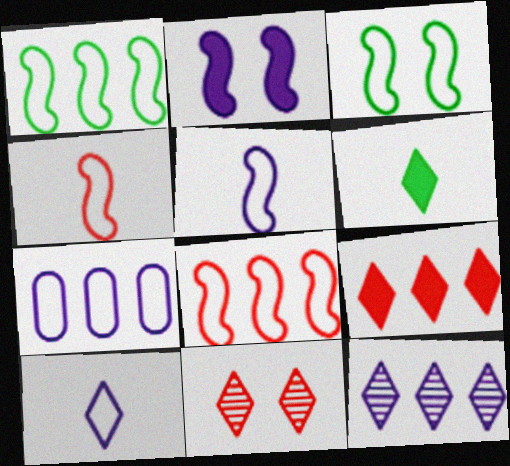[[3, 5, 8]]